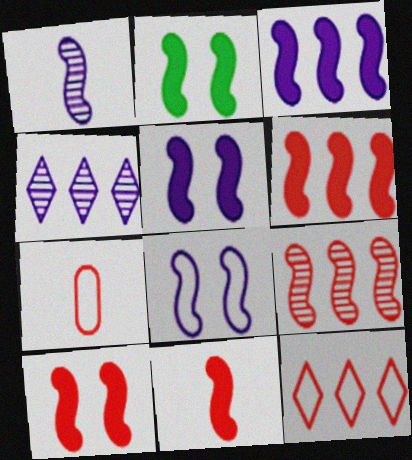[[1, 3, 8], 
[2, 3, 11], 
[2, 4, 7], 
[2, 5, 10], 
[6, 10, 11]]